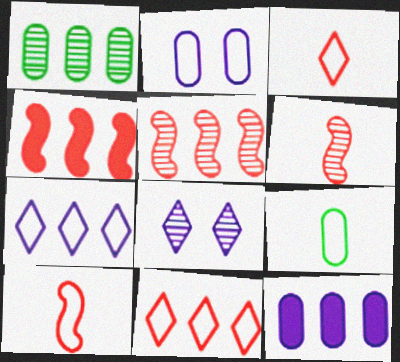[[1, 4, 7], 
[1, 6, 8], 
[4, 8, 9]]